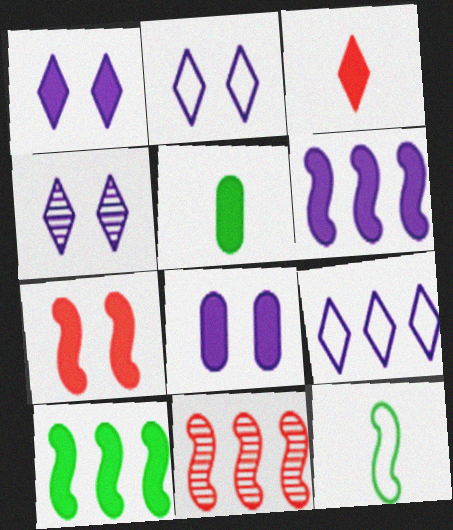[[1, 2, 4], 
[2, 5, 11], 
[3, 8, 10]]